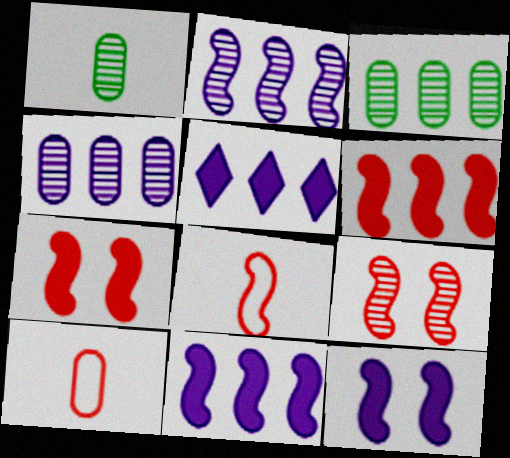[[6, 8, 9]]